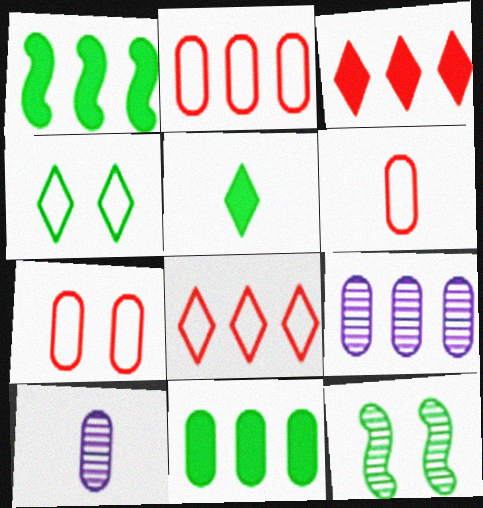[[1, 8, 9], 
[2, 6, 7], 
[2, 9, 11], 
[7, 10, 11]]